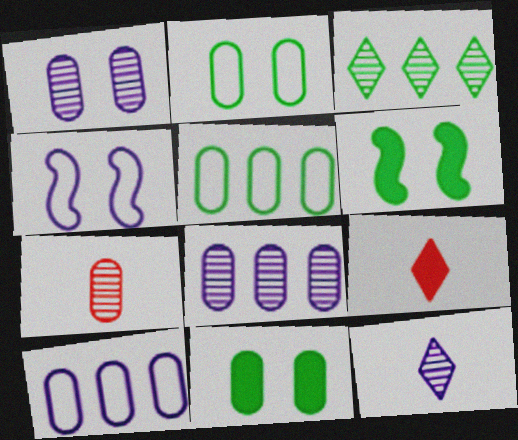[[7, 10, 11]]